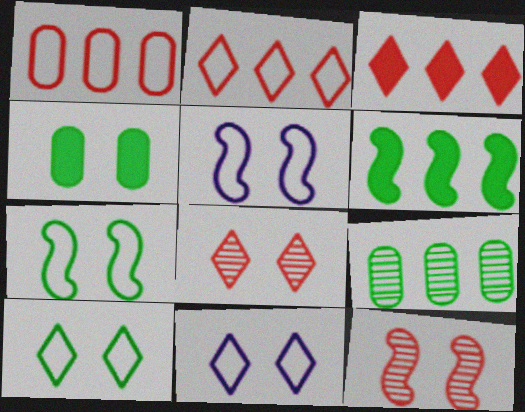[[4, 5, 8], 
[4, 11, 12]]